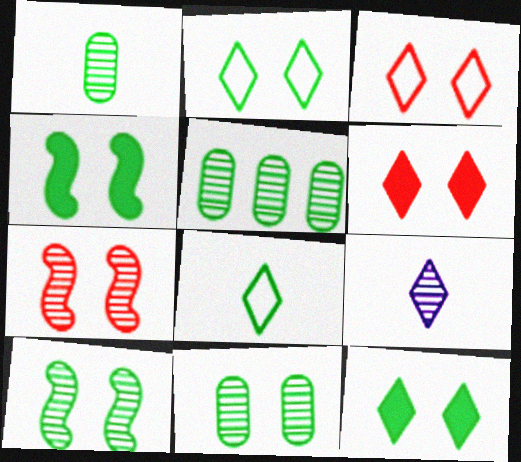[[1, 5, 11], 
[2, 4, 11], 
[4, 5, 8], 
[5, 7, 9]]